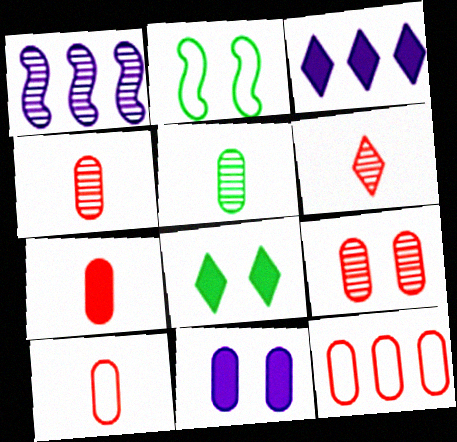[[1, 8, 10], 
[2, 3, 4], 
[4, 7, 10], 
[5, 11, 12], 
[7, 9, 12]]